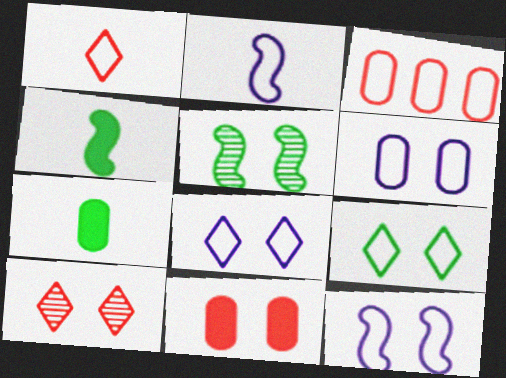[[2, 3, 9], 
[5, 8, 11], 
[6, 8, 12]]